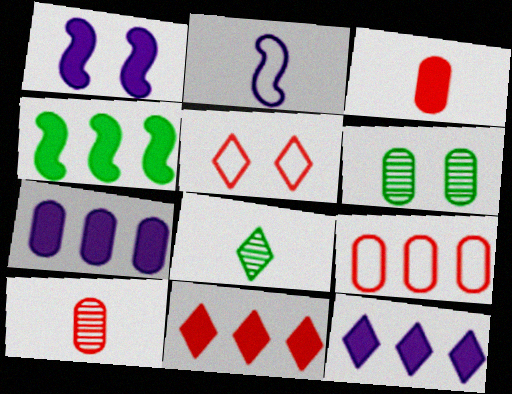[[1, 5, 6], 
[1, 8, 9], 
[2, 3, 8], 
[2, 6, 11], 
[4, 7, 11], 
[5, 8, 12]]